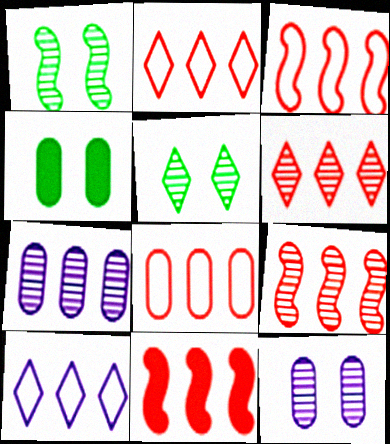[[2, 3, 8], 
[3, 9, 11], 
[6, 8, 11]]